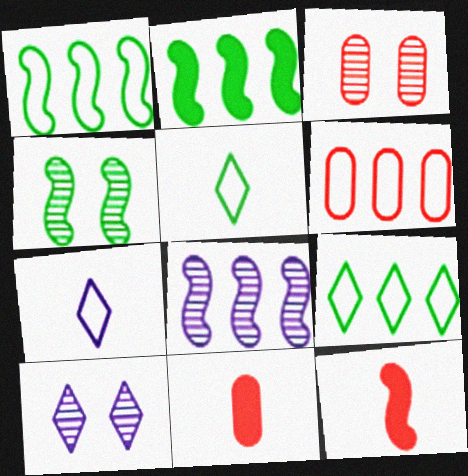[[1, 10, 11], 
[2, 3, 7], 
[3, 4, 10], 
[3, 6, 11]]